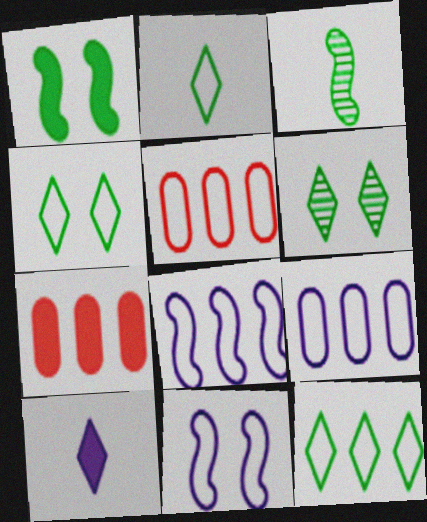[[1, 7, 10], 
[2, 4, 12], 
[2, 5, 11], 
[5, 8, 12]]